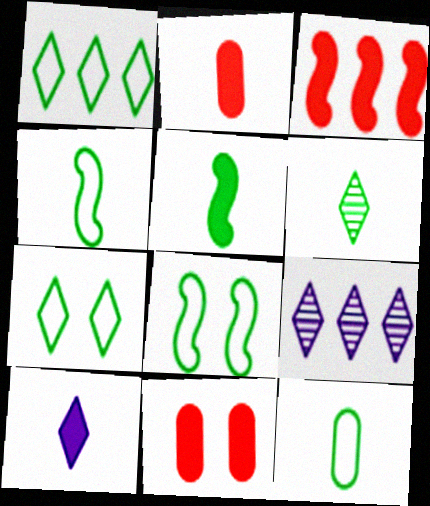[[1, 8, 12], 
[2, 5, 10], 
[2, 8, 9], 
[4, 9, 11], 
[5, 6, 12]]